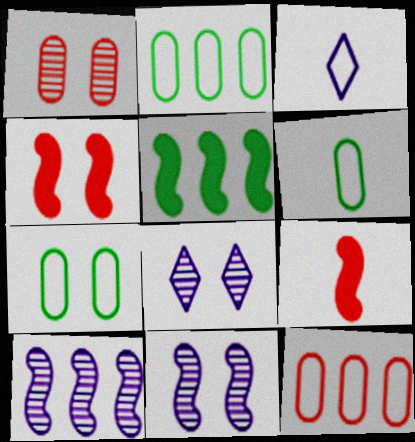[[1, 3, 5], 
[2, 6, 7], 
[2, 8, 9], 
[4, 7, 8]]